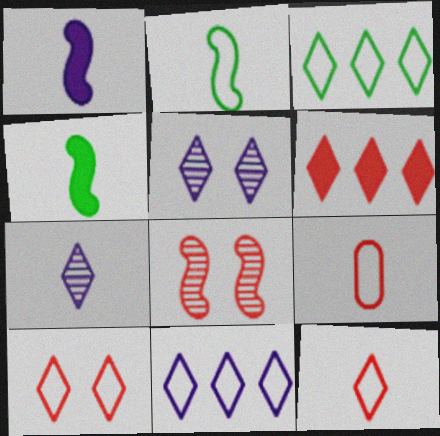[[4, 7, 9], 
[6, 8, 9]]